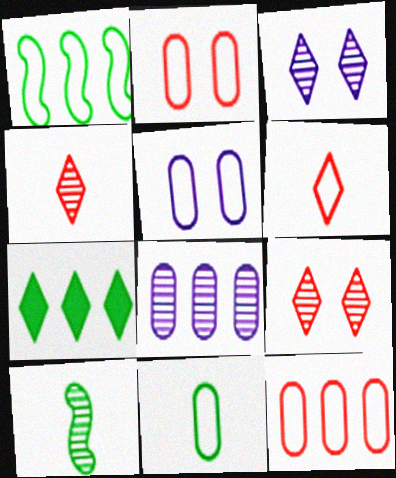[[1, 5, 6], 
[3, 6, 7], 
[5, 11, 12], 
[8, 9, 10]]